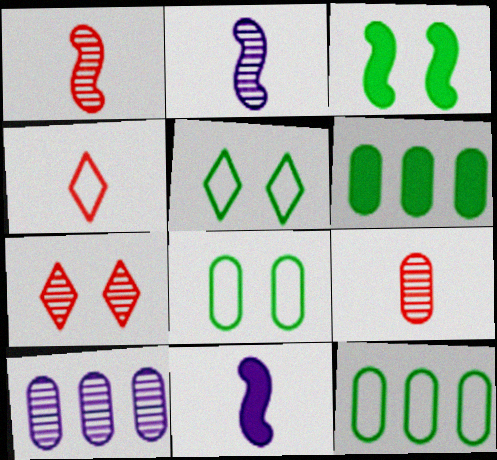[[3, 4, 10], 
[7, 11, 12]]